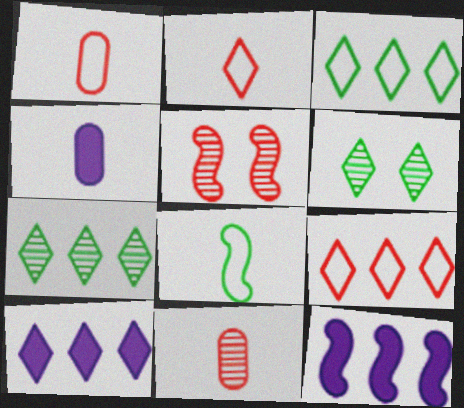[[1, 6, 12], 
[2, 6, 10], 
[3, 4, 5], 
[5, 8, 12], 
[7, 9, 10]]